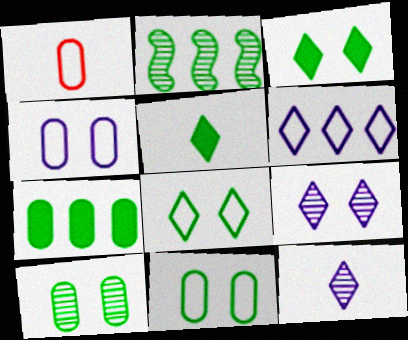[[2, 5, 11]]